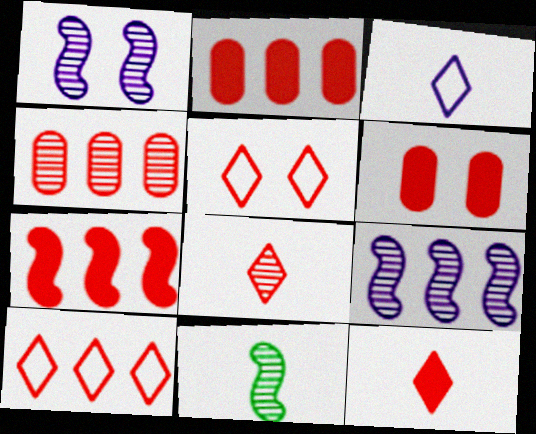[[4, 7, 10], 
[6, 7, 12]]